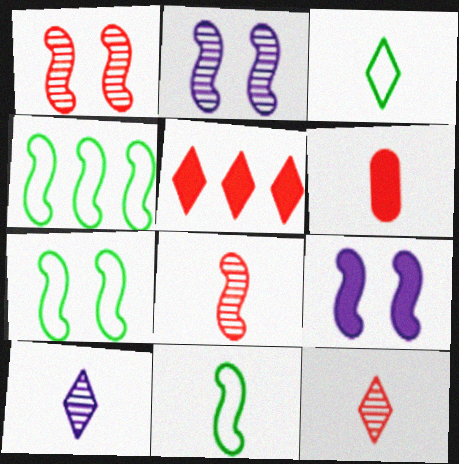[[1, 7, 9], 
[4, 7, 11], 
[4, 8, 9], 
[6, 10, 11]]